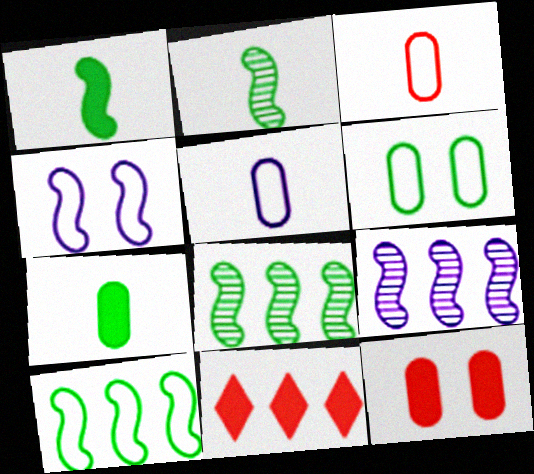[]